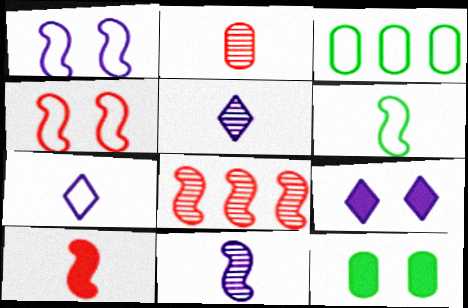[[3, 4, 7], 
[4, 8, 10], 
[6, 10, 11], 
[7, 8, 12]]